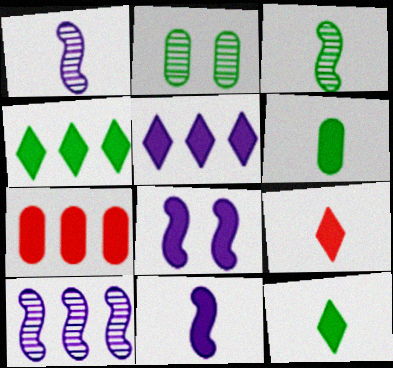[[6, 9, 11], 
[7, 8, 12]]